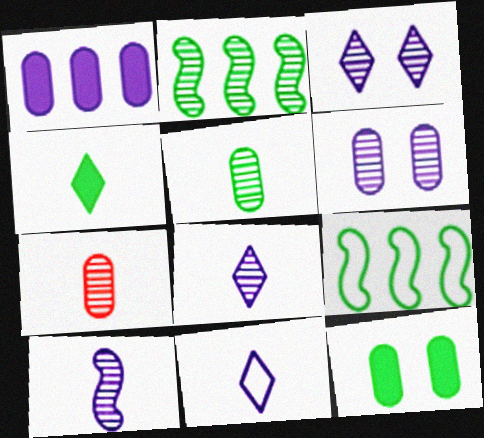[[2, 3, 7]]